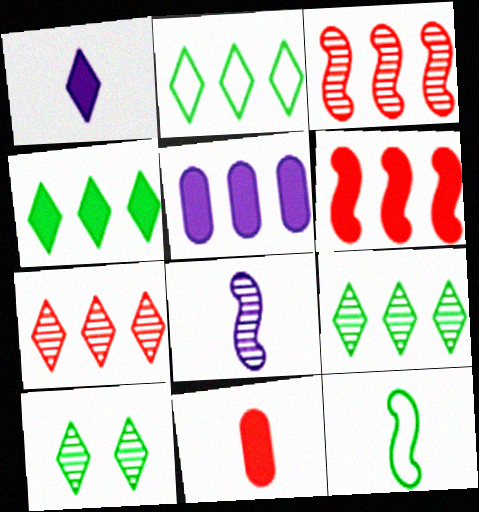[[2, 3, 5], 
[2, 4, 9], 
[4, 5, 6]]